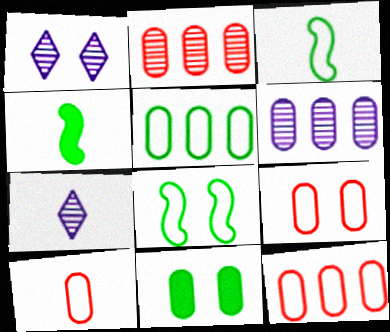[[1, 4, 12], 
[4, 7, 10], 
[6, 10, 11], 
[9, 10, 12]]